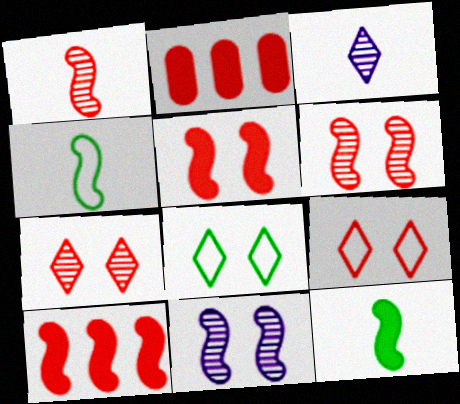[[1, 2, 9], 
[4, 10, 11]]